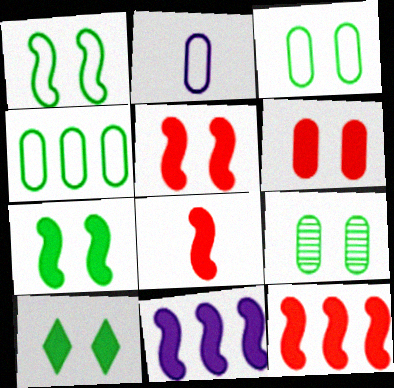[[1, 9, 10], 
[5, 8, 12], 
[7, 8, 11]]